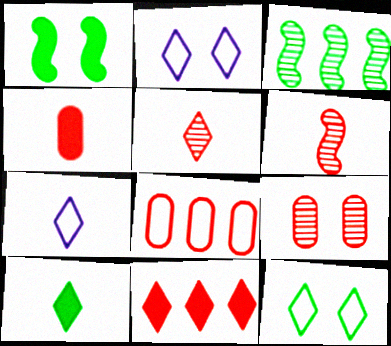[[1, 2, 9], 
[2, 3, 4], 
[4, 8, 9], 
[5, 7, 10]]